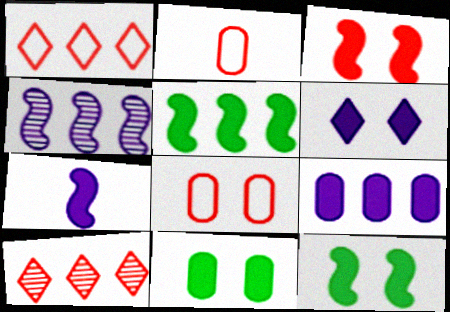[[2, 3, 10], 
[3, 5, 7], 
[3, 6, 11], 
[6, 7, 9]]